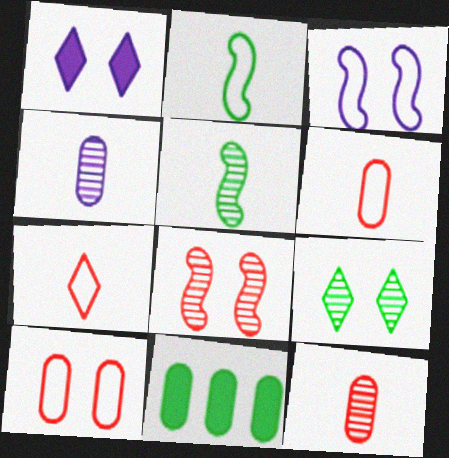[[2, 9, 11], 
[4, 10, 11]]